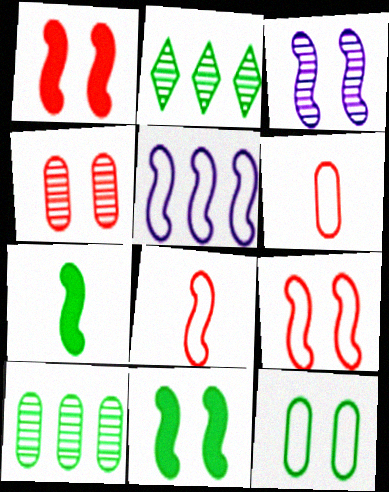[[2, 7, 12], 
[3, 9, 11]]